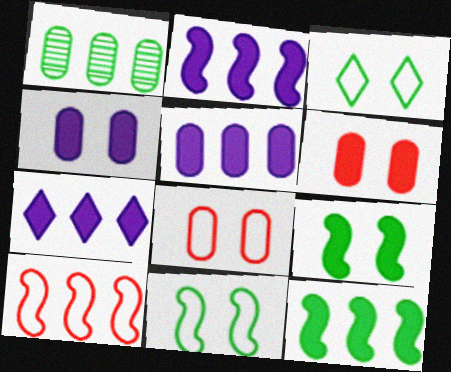[[1, 7, 10], 
[2, 5, 7]]